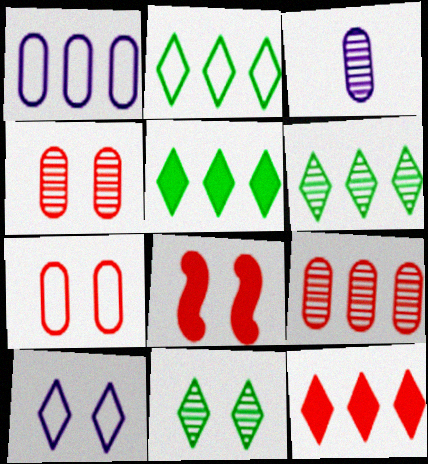[[2, 3, 8], 
[2, 5, 6]]